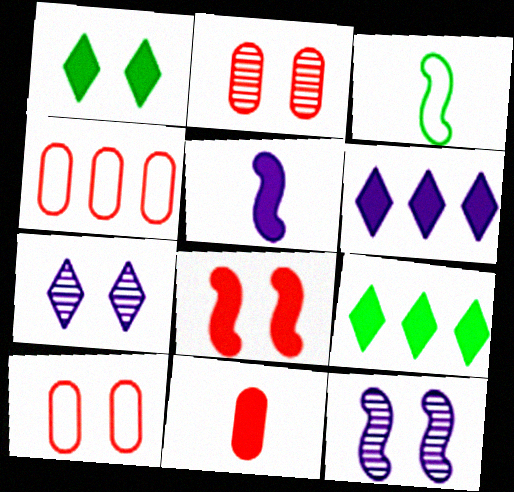[[1, 10, 12], 
[2, 3, 6], 
[2, 4, 11]]